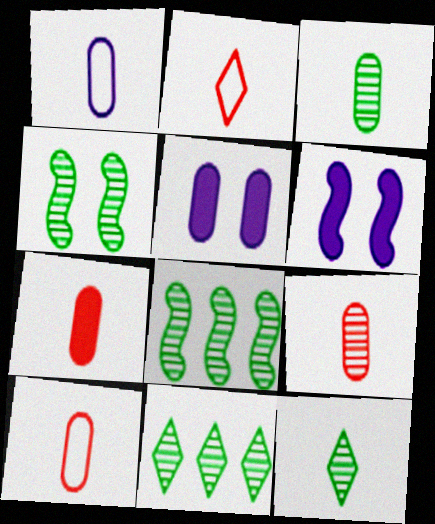[[1, 3, 7], 
[2, 5, 8], 
[3, 4, 11], 
[6, 10, 11], 
[7, 9, 10]]